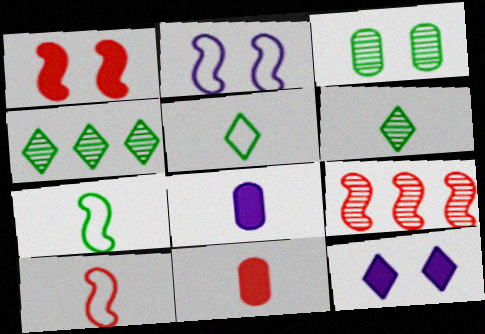[[1, 9, 10], 
[2, 4, 11], 
[6, 8, 10]]